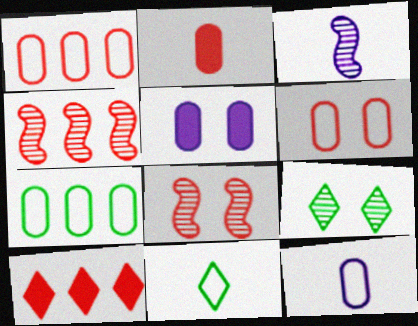[[1, 4, 10], 
[2, 3, 11], 
[4, 5, 11], 
[6, 7, 12]]